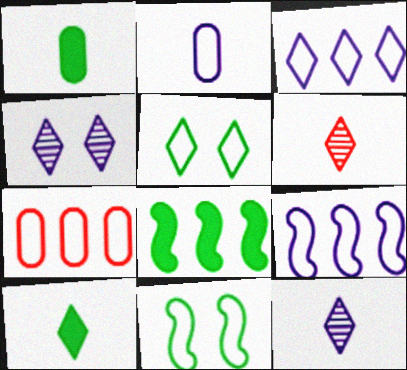[]